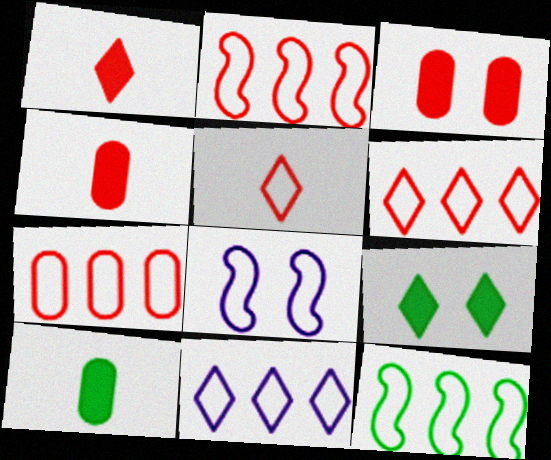[[2, 6, 7], 
[7, 11, 12]]